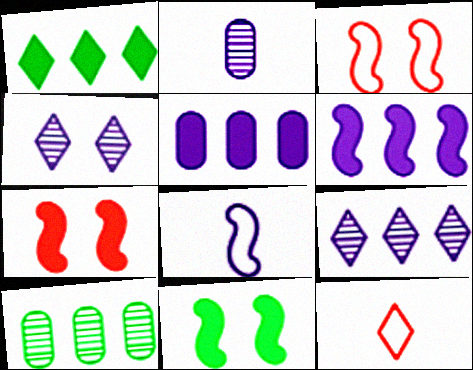[[1, 2, 3], 
[1, 4, 12], 
[4, 5, 8]]